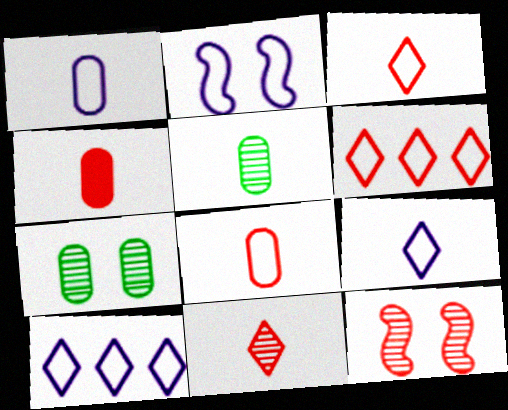[[1, 2, 10], 
[1, 4, 5], 
[4, 6, 12]]